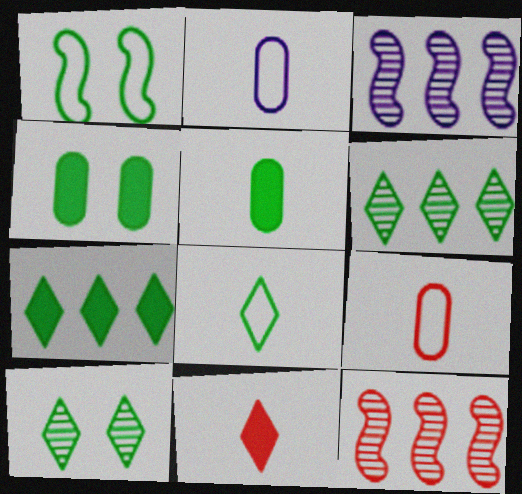[[1, 4, 10], 
[1, 5, 6], 
[7, 8, 10]]